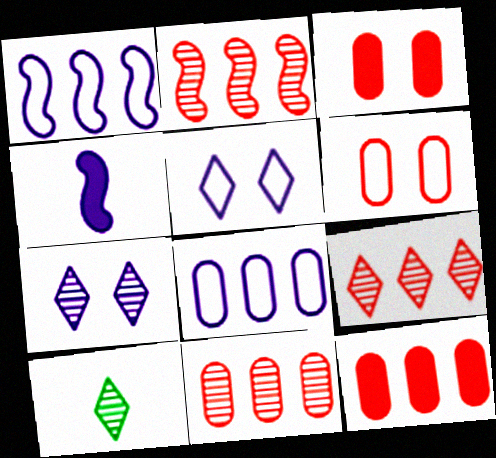[[1, 3, 10], 
[2, 9, 11], 
[4, 7, 8], 
[7, 9, 10]]